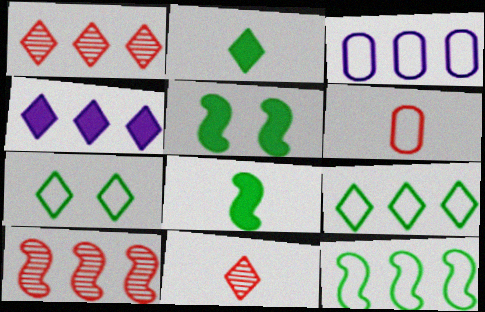[[1, 4, 9], 
[3, 5, 11], 
[4, 7, 11]]